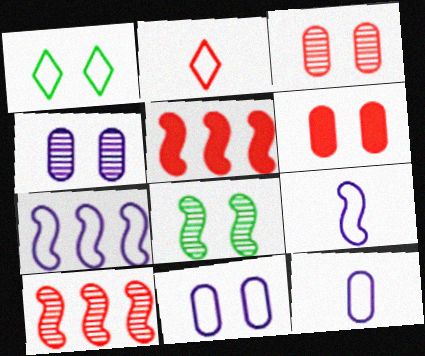[[2, 3, 5], 
[2, 6, 10], 
[5, 8, 9]]